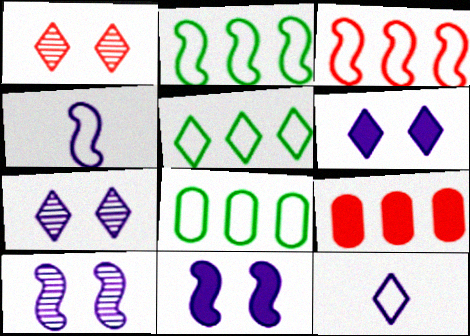[[2, 5, 8]]